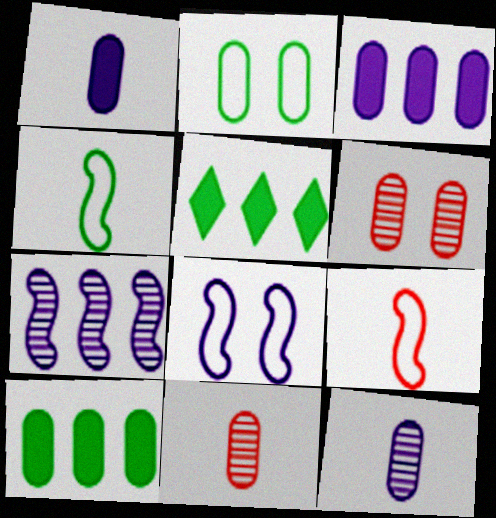[[2, 3, 11], 
[5, 8, 11]]